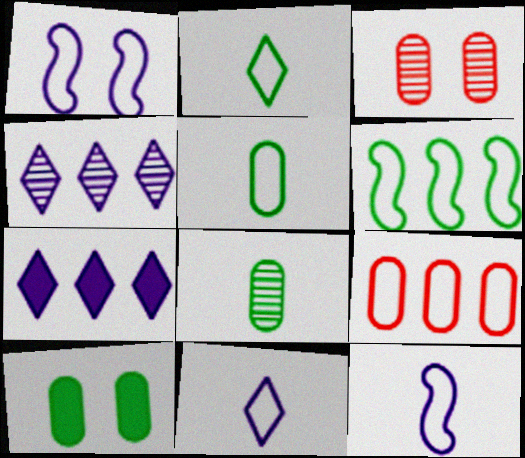[[1, 2, 9]]